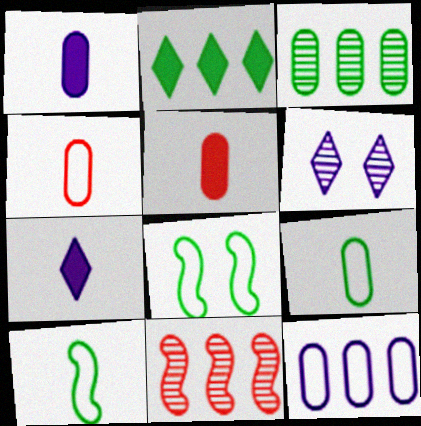[[2, 11, 12]]